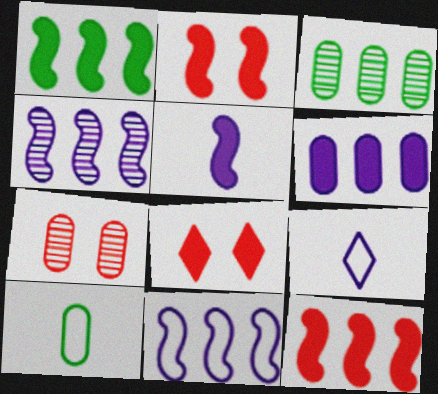[[1, 2, 5], 
[1, 7, 9], 
[2, 3, 9], 
[4, 8, 10], 
[6, 7, 10]]